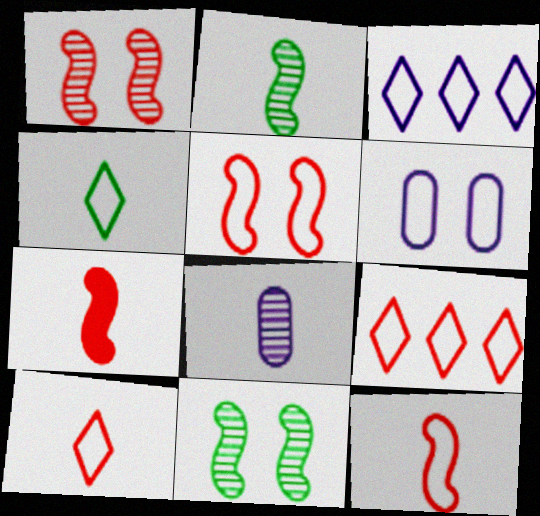[[4, 7, 8]]